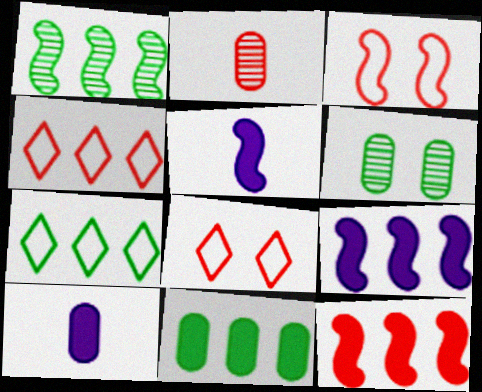[[1, 3, 5], 
[1, 7, 11], 
[1, 8, 10], 
[2, 8, 12], 
[4, 5, 6]]